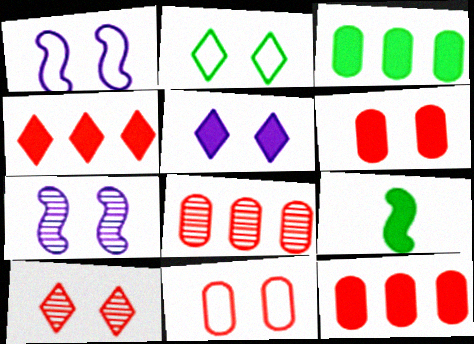[[1, 2, 11], 
[2, 5, 10], 
[2, 6, 7], 
[5, 9, 12]]